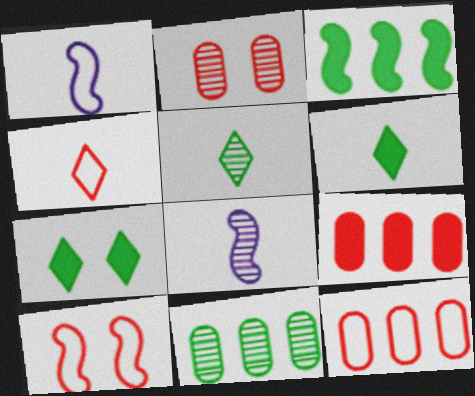[[3, 8, 10], 
[4, 10, 12], 
[7, 8, 12]]